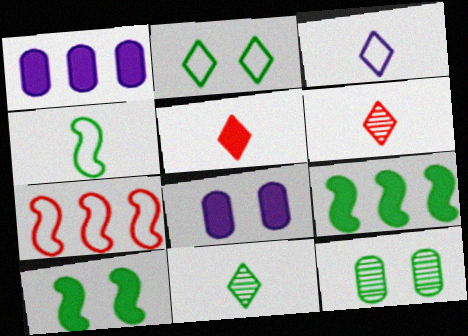[[1, 5, 10], 
[2, 10, 12], 
[3, 5, 11], 
[5, 8, 9], 
[7, 8, 11]]